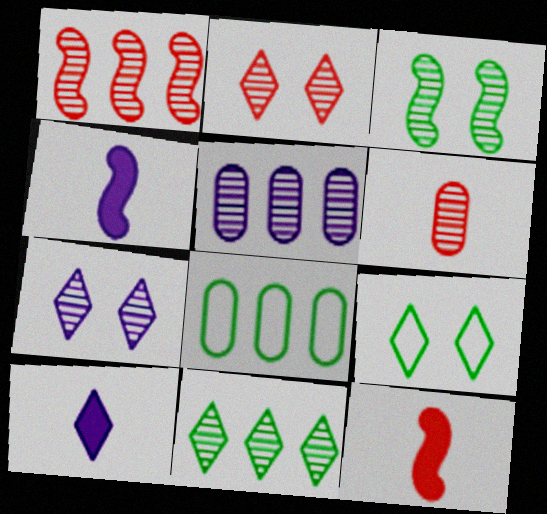[[1, 2, 6], 
[1, 5, 11], 
[2, 4, 8], 
[5, 9, 12], 
[7, 8, 12]]